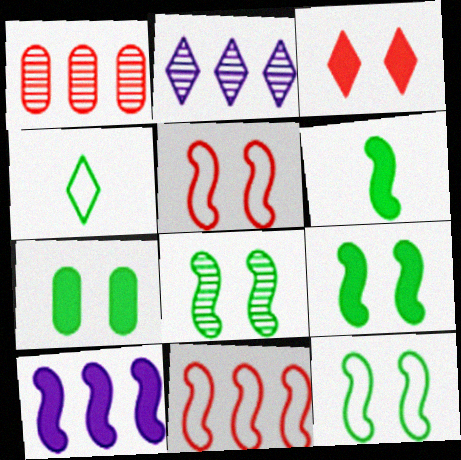[[2, 3, 4], 
[8, 9, 12]]